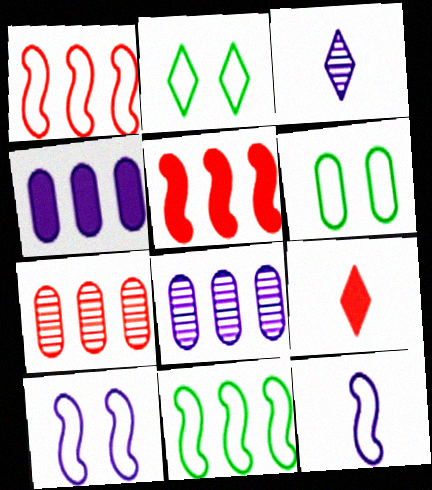[[3, 4, 10], 
[3, 5, 6]]